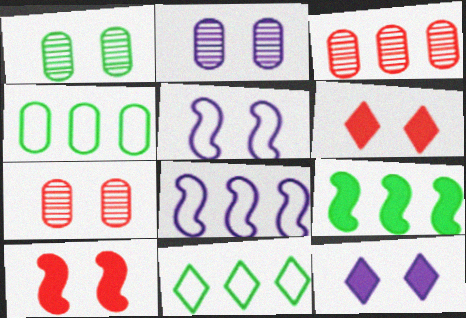[[1, 2, 7], 
[1, 5, 6], 
[2, 5, 12]]